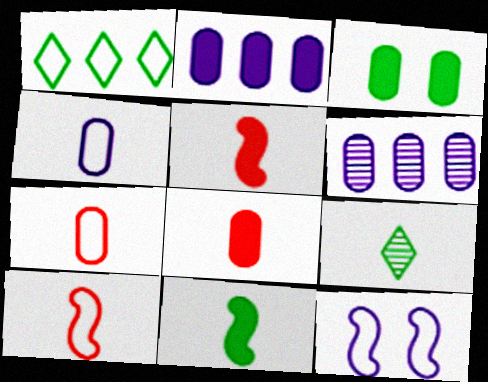[[1, 7, 12], 
[2, 3, 8], 
[3, 6, 7], 
[4, 5, 9]]